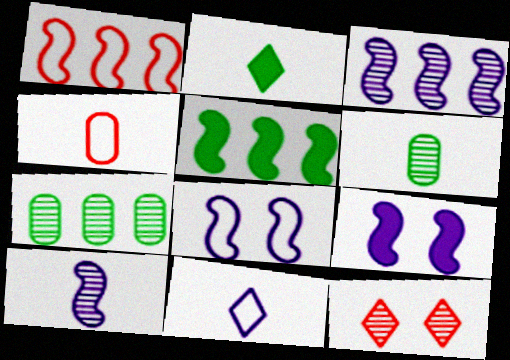[[1, 3, 5], 
[2, 4, 10], 
[3, 6, 12], 
[7, 10, 12]]